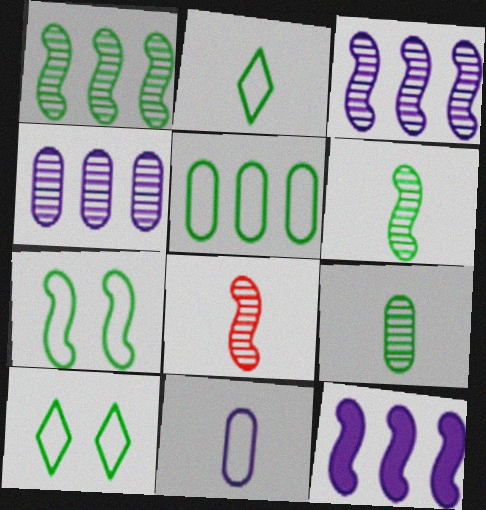[[2, 5, 7], 
[7, 8, 12]]